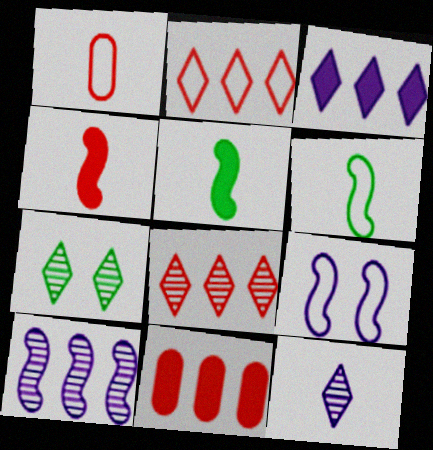[[1, 5, 12], 
[7, 8, 12]]